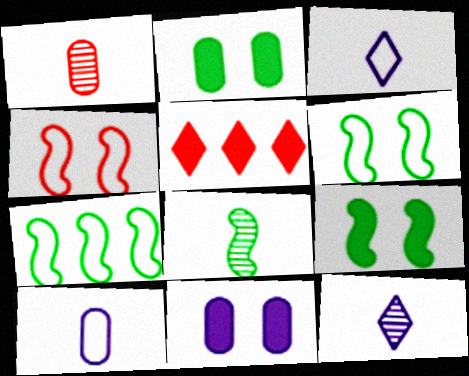[[1, 4, 5], 
[1, 8, 12], 
[7, 8, 9]]